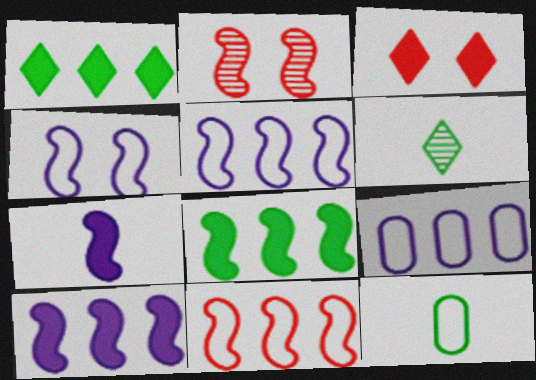[]